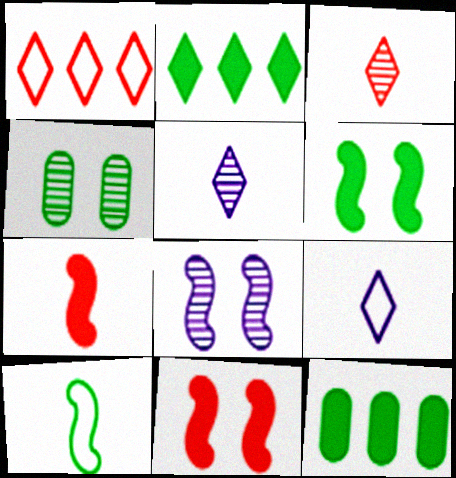[[2, 4, 10]]